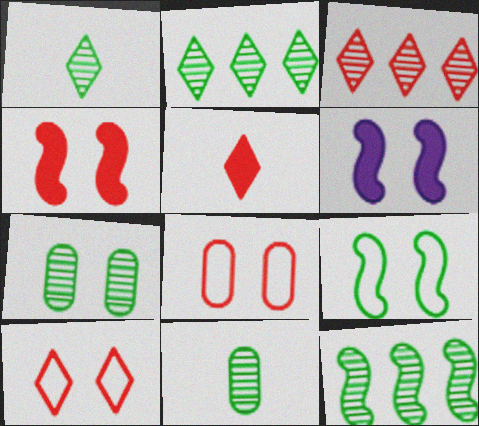[[1, 7, 12], 
[3, 5, 10], 
[6, 7, 10]]